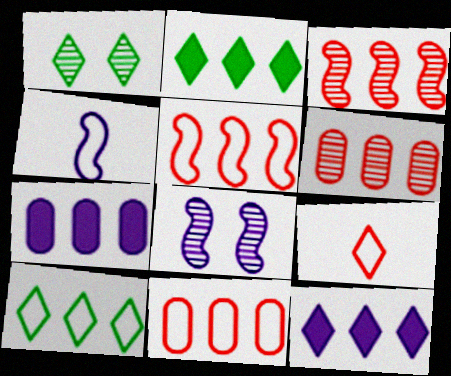[[1, 9, 12], 
[3, 7, 10]]